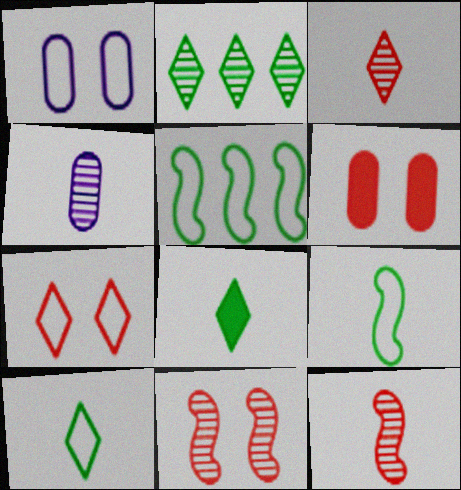[[2, 4, 11], 
[6, 7, 11]]